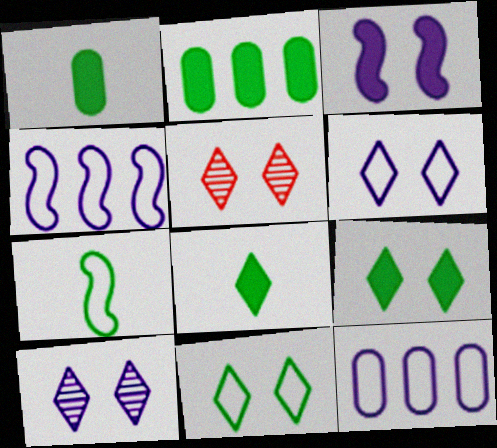[[1, 4, 5], 
[5, 6, 9]]